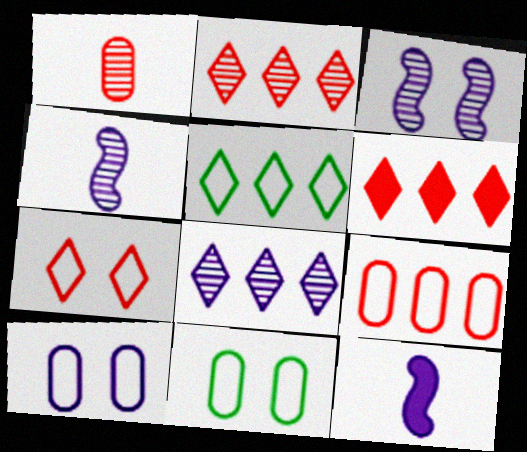[[2, 11, 12], 
[4, 6, 11], 
[5, 6, 8], 
[8, 10, 12]]